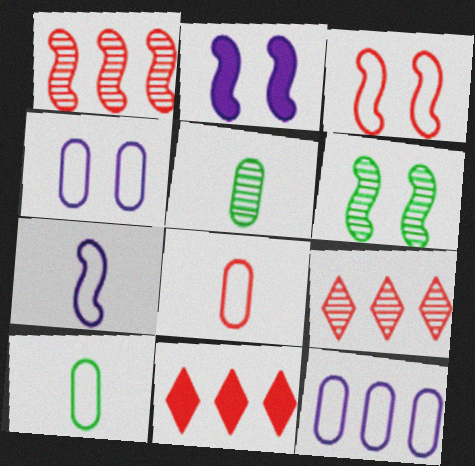[[2, 3, 6], 
[2, 9, 10]]